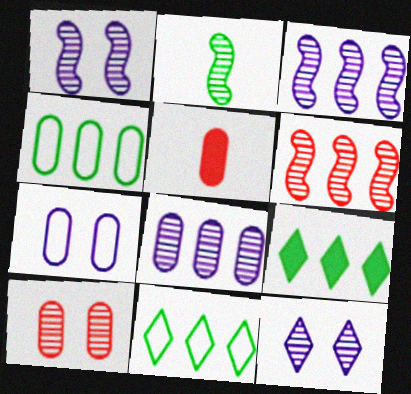[[1, 2, 6], 
[1, 5, 11]]